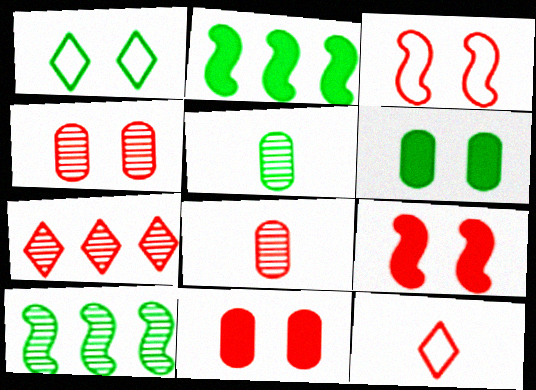[[1, 2, 5]]